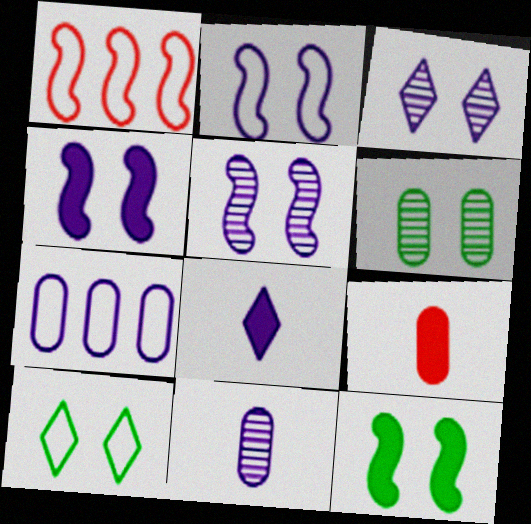[[1, 6, 8], 
[2, 4, 5], 
[5, 7, 8], 
[6, 7, 9], 
[6, 10, 12]]